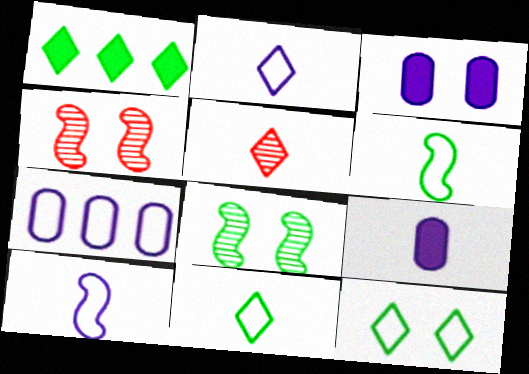[[3, 4, 12], 
[5, 6, 9]]